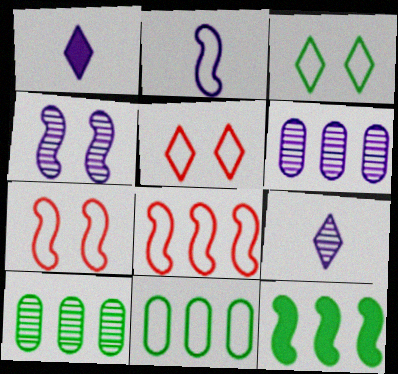[[1, 7, 10], 
[2, 5, 11], 
[4, 6, 9]]